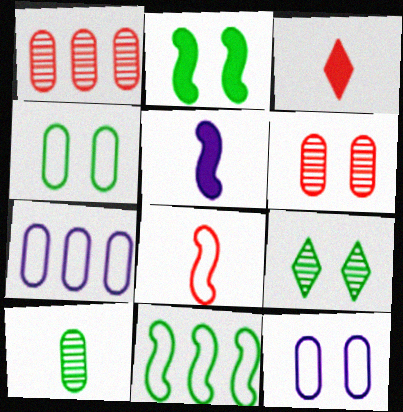[[2, 4, 9]]